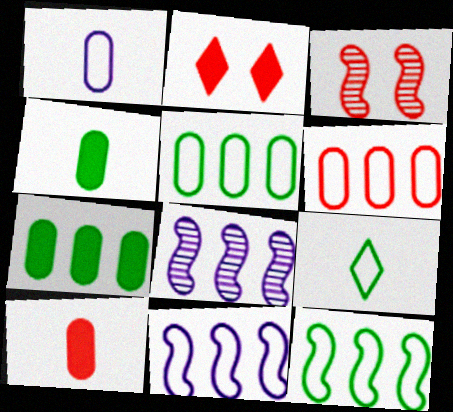[]